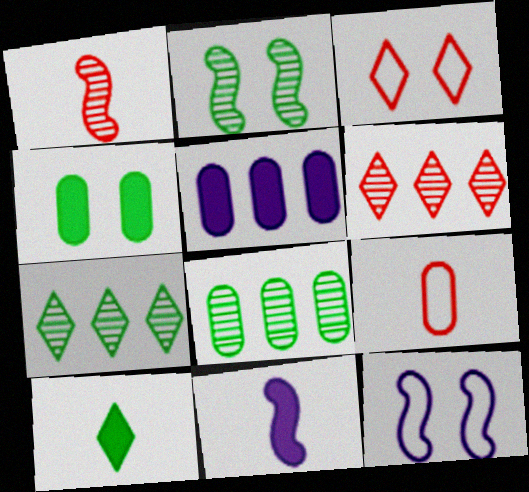[[3, 8, 11]]